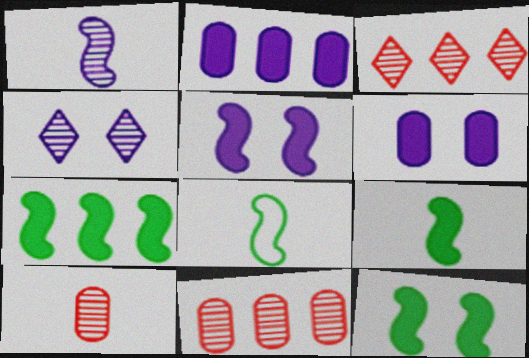[[3, 6, 8], 
[7, 9, 12]]